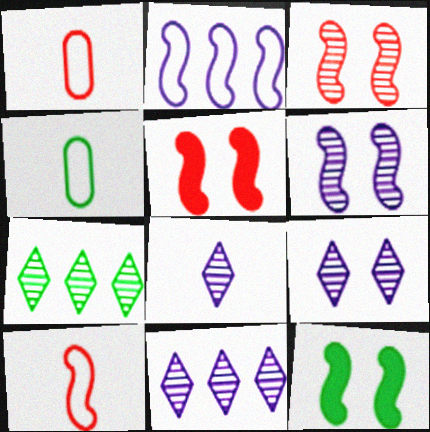[[1, 11, 12], 
[4, 5, 11], 
[4, 7, 12], 
[8, 9, 11]]